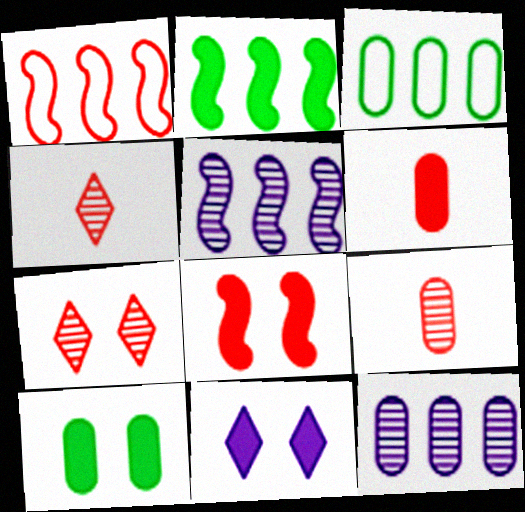[[1, 2, 5], 
[1, 6, 7], 
[2, 6, 11], 
[8, 10, 11]]